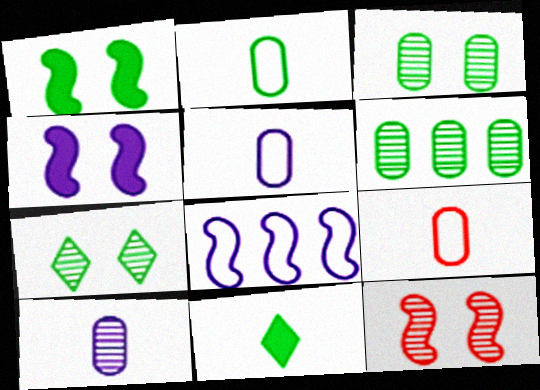[[2, 5, 9]]